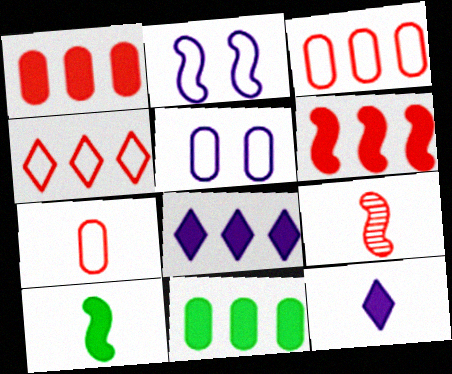[[6, 8, 11]]